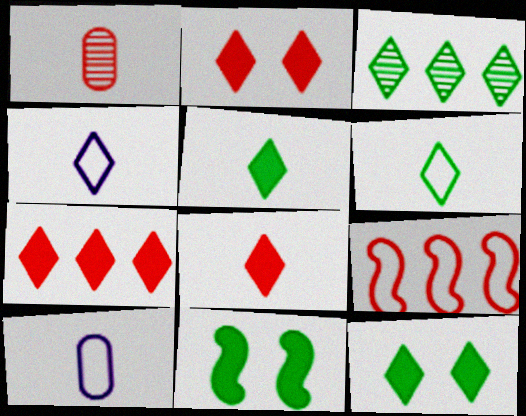[[1, 2, 9], 
[2, 3, 4], 
[2, 7, 8], 
[3, 6, 12]]